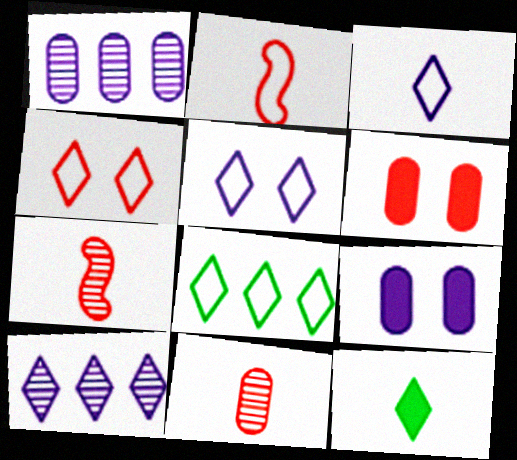[[3, 4, 8], 
[4, 10, 12], 
[7, 8, 9]]